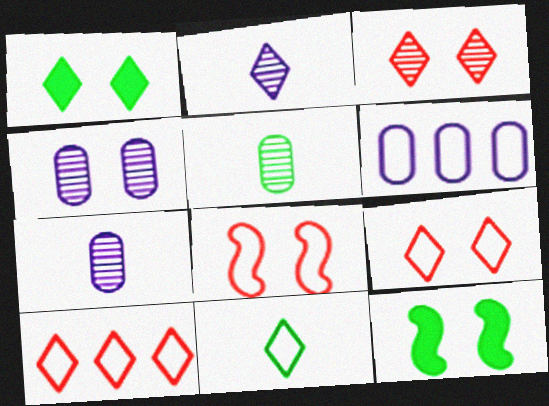[[1, 2, 10], 
[1, 4, 8], 
[4, 9, 12], 
[6, 8, 11], 
[7, 10, 12]]